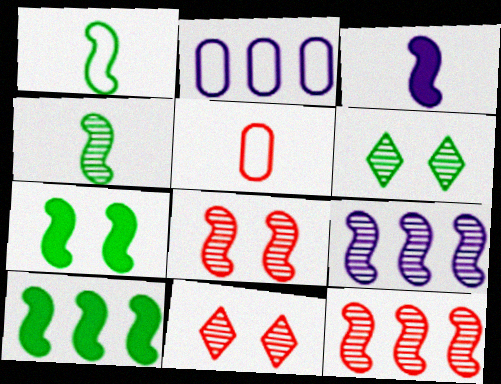[[4, 8, 9]]